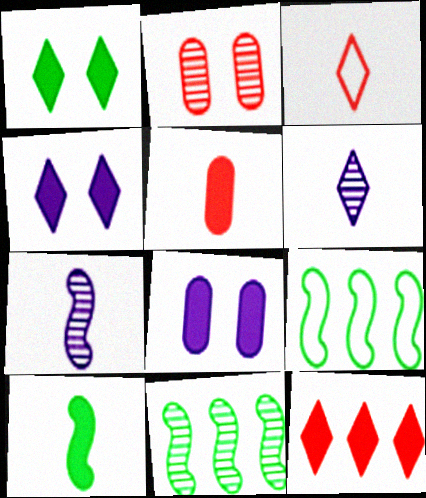[[2, 6, 11], 
[3, 8, 11], 
[8, 10, 12]]